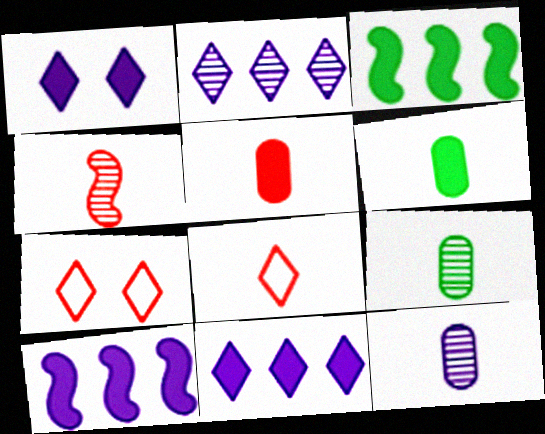[[1, 3, 5], 
[3, 7, 12], 
[4, 5, 8], 
[7, 9, 10]]